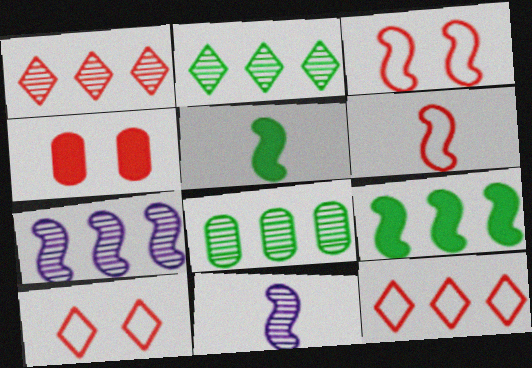[[1, 4, 6], 
[1, 7, 8], 
[3, 5, 7], 
[3, 9, 11], 
[5, 6, 11]]